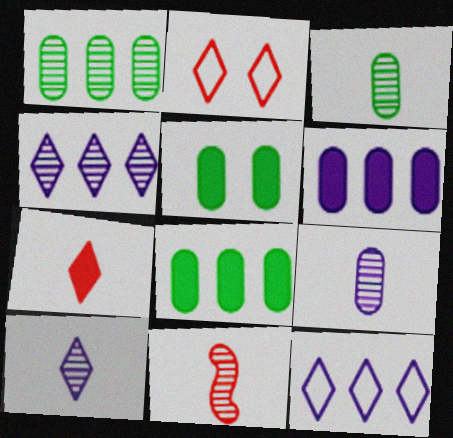[[3, 10, 11], 
[5, 11, 12]]